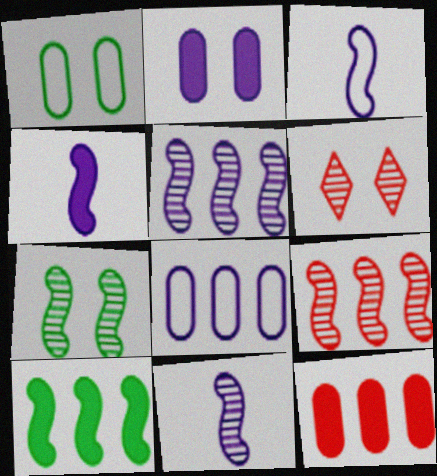[[3, 4, 11], 
[7, 9, 11]]